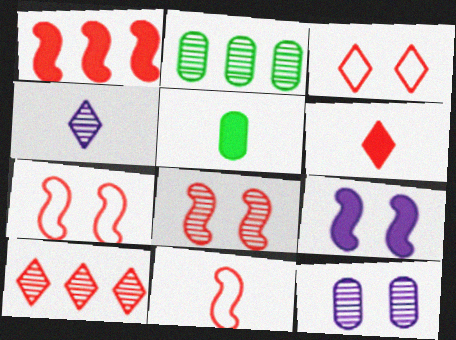[[1, 8, 11], 
[2, 4, 8], 
[3, 6, 10], 
[4, 5, 11]]